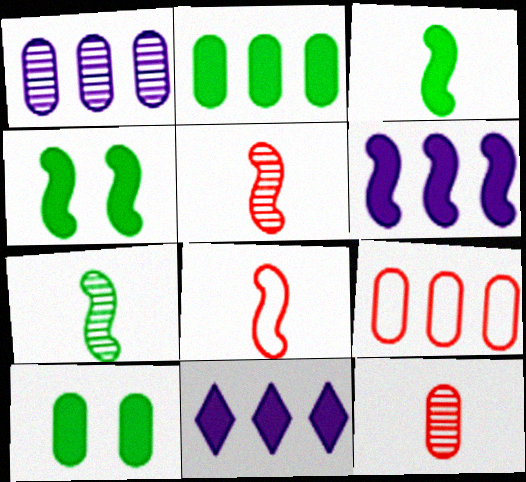[[1, 2, 9]]